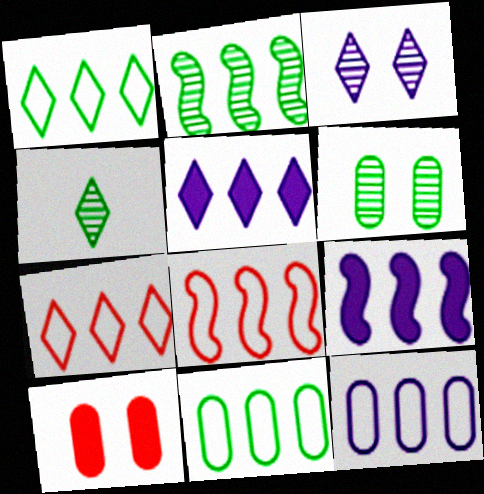[[1, 8, 12], 
[2, 4, 6], 
[2, 8, 9]]